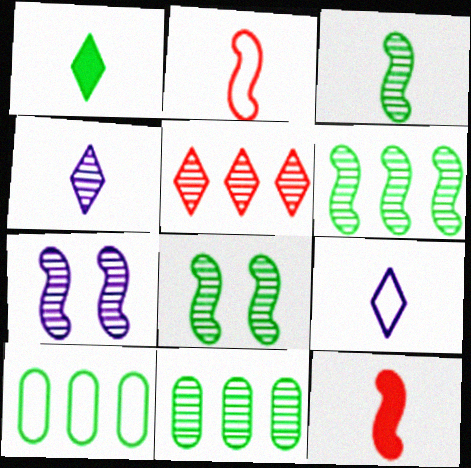[[1, 8, 10], 
[3, 6, 8]]